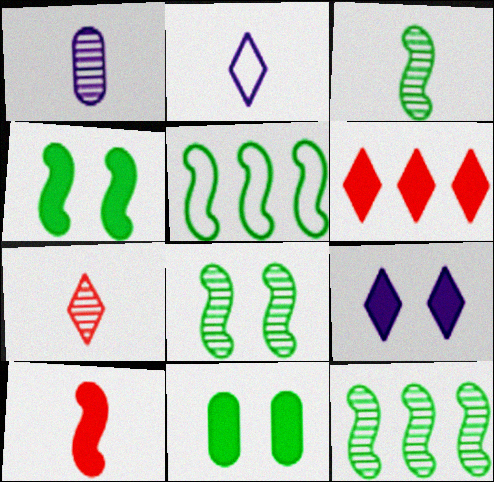[[1, 3, 7], 
[3, 4, 5], 
[3, 8, 12]]